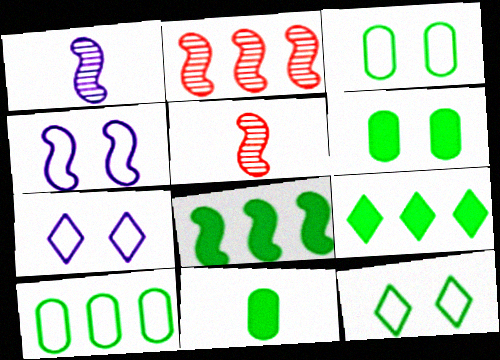[[2, 7, 11], 
[4, 5, 8]]